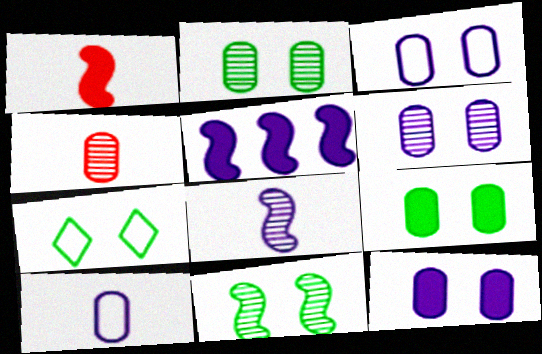[[3, 6, 12], 
[4, 5, 7], 
[7, 9, 11]]